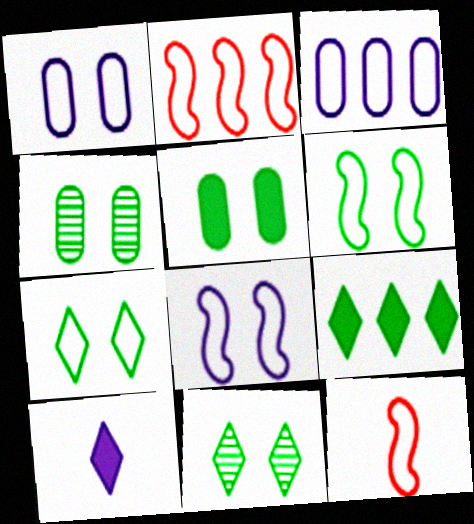[[2, 4, 10], 
[3, 7, 12], 
[5, 6, 11]]